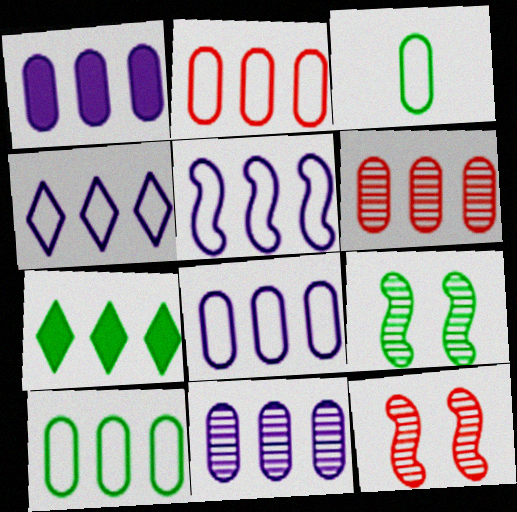[[1, 6, 10], 
[1, 8, 11], 
[2, 8, 10], 
[3, 7, 9], 
[4, 5, 8], 
[5, 6, 7]]